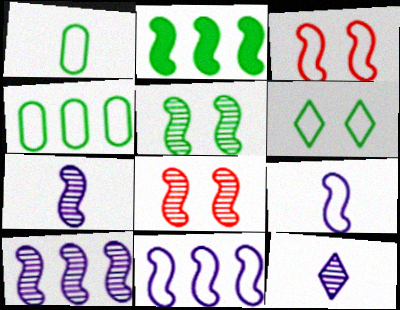[[2, 3, 7], 
[2, 8, 9]]